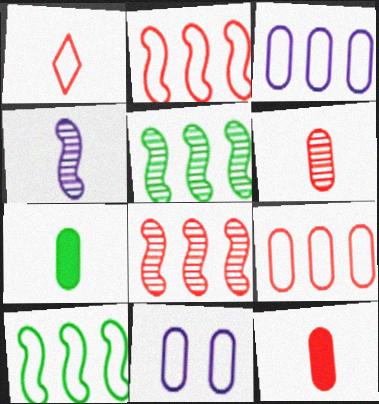[[1, 4, 7], 
[1, 10, 11]]